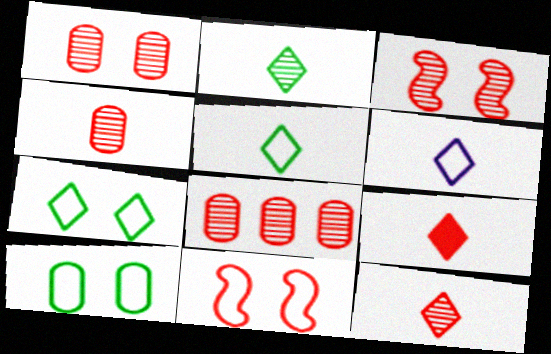[[1, 4, 8], 
[2, 6, 9], 
[3, 8, 12], 
[8, 9, 11]]